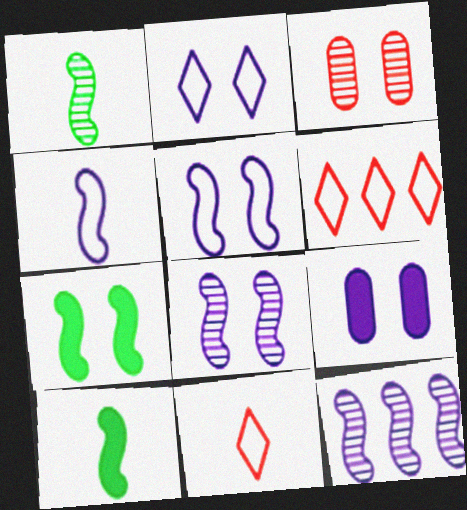[[1, 6, 9], 
[2, 3, 7], 
[2, 8, 9]]